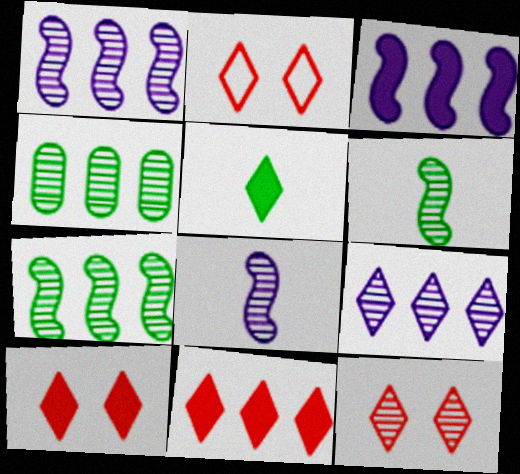[[2, 5, 9], 
[2, 10, 12], 
[4, 8, 12]]